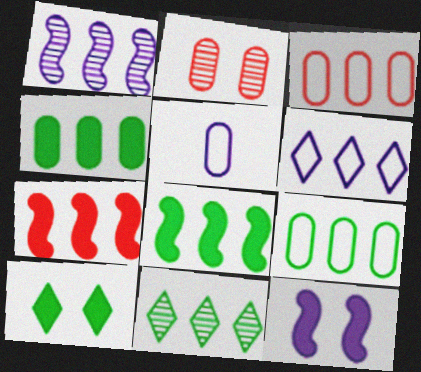[[2, 4, 5], 
[8, 9, 11]]